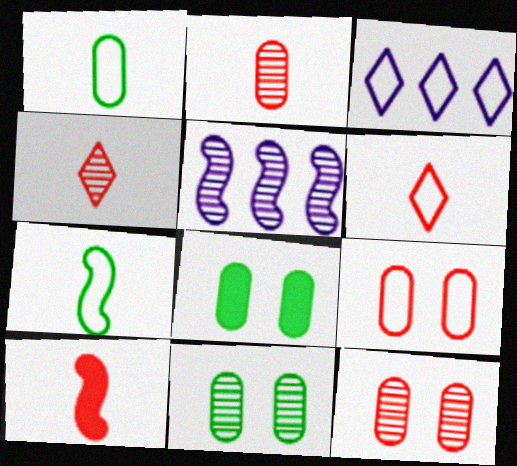[[2, 6, 10], 
[3, 7, 9], 
[3, 10, 11], 
[4, 5, 11], 
[5, 6, 8]]